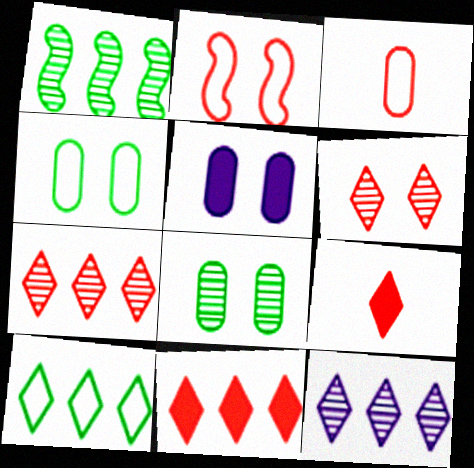[[10, 11, 12]]